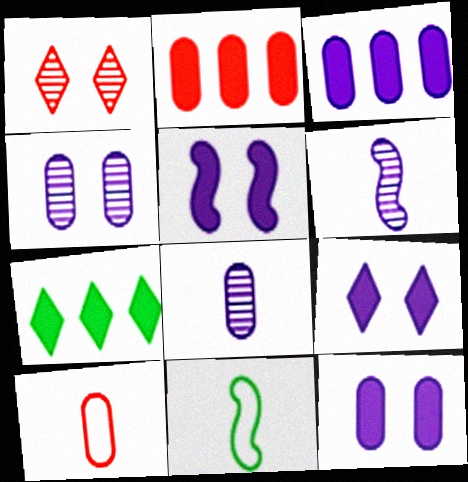[[1, 3, 11], 
[5, 9, 12]]